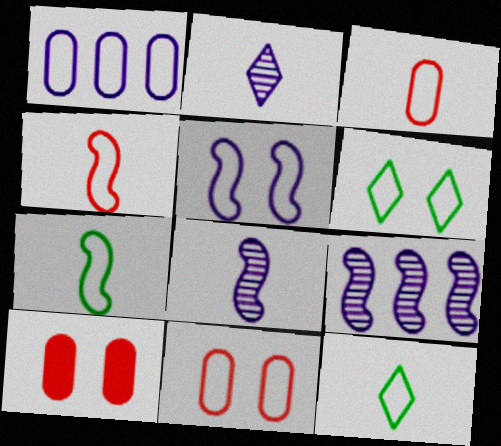[[1, 4, 6], 
[5, 6, 11], 
[9, 10, 12]]